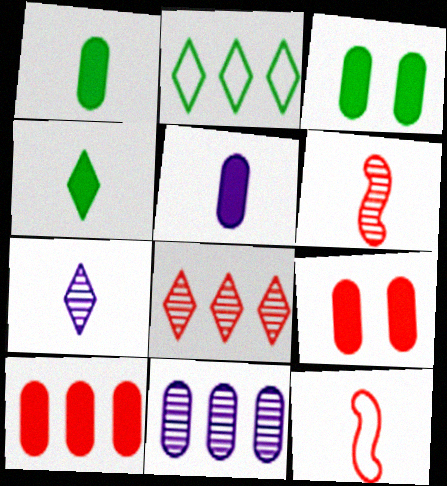[[1, 7, 12], 
[3, 5, 10], 
[8, 9, 12]]